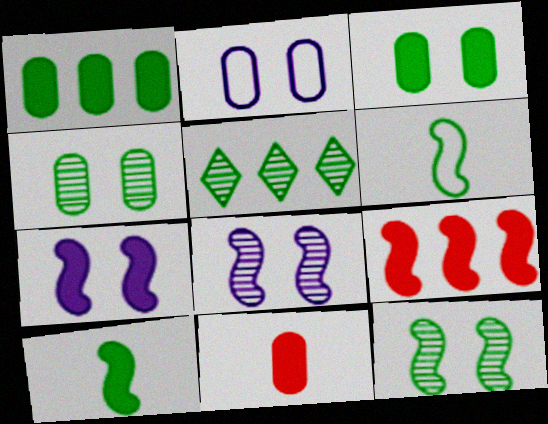[[3, 5, 6], 
[6, 8, 9], 
[7, 9, 10]]